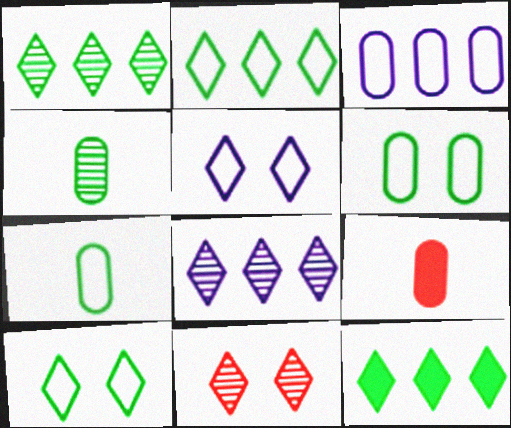[[1, 2, 12]]